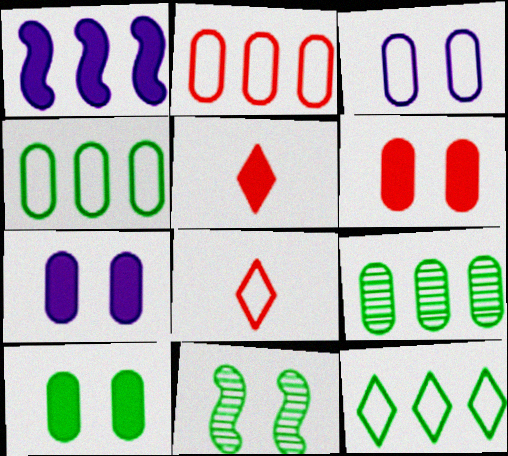[[1, 5, 10], 
[6, 7, 10]]